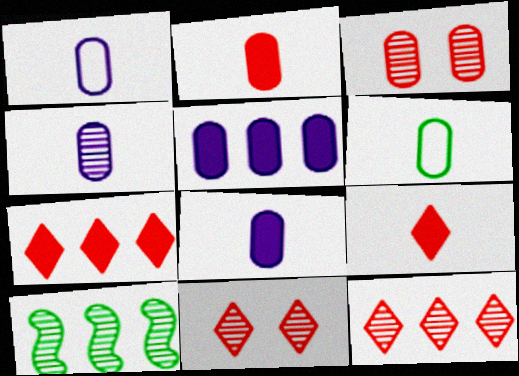[[1, 4, 8], 
[2, 4, 6], 
[3, 5, 6], 
[4, 10, 11]]